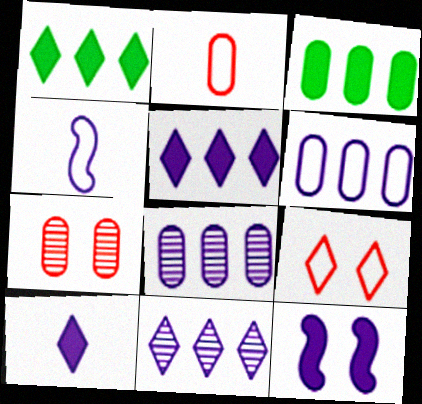[[1, 4, 7]]